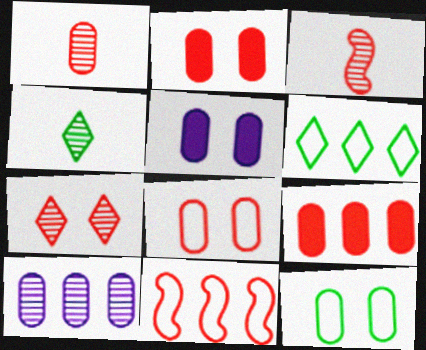[[1, 8, 9], 
[3, 5, 6], 
[4, 5, 11]]